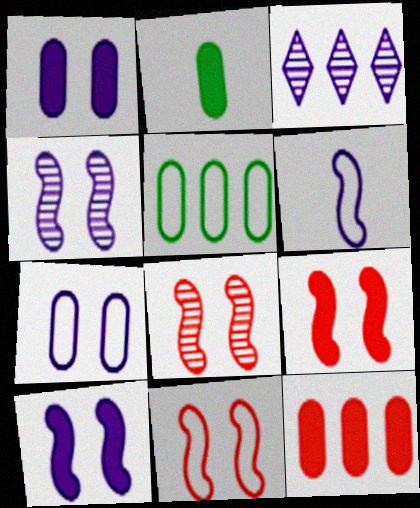[[1, 2, 12], 
[1, 3, 6], 
[2, 3, 11], 
[8, 9, 11]]